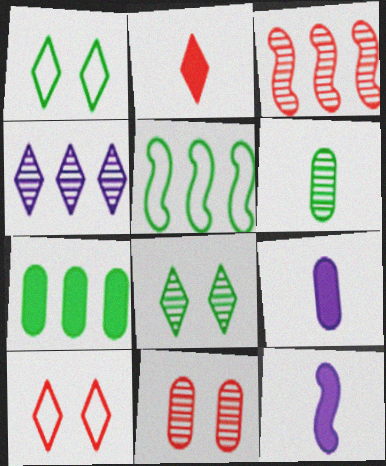[[1, 2, 4], 
[1, 3, 9]]